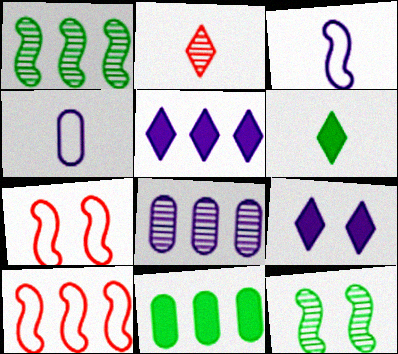[[2, 8, 12], 
[3, 8, 9], 
[6, 7, 8]]